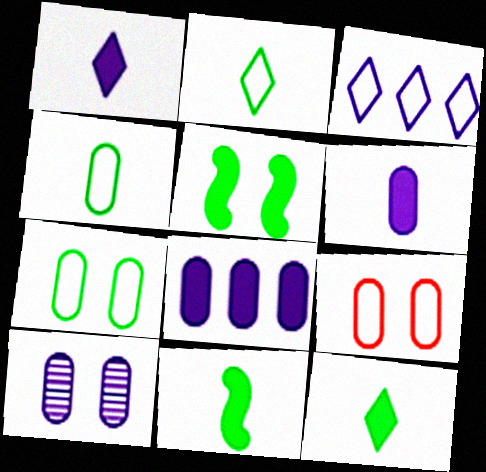[]